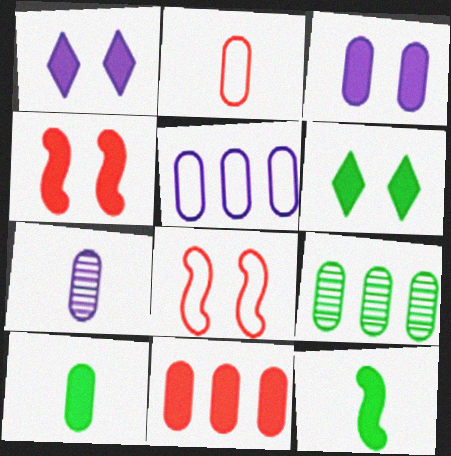[[1, 11, 12], 
[2, 3, 9], 
[2, 7, 10], 
[3, 4, 6], 
[3, 5, 7], 
[3, 10, 11], 
[5, 9, 11]]